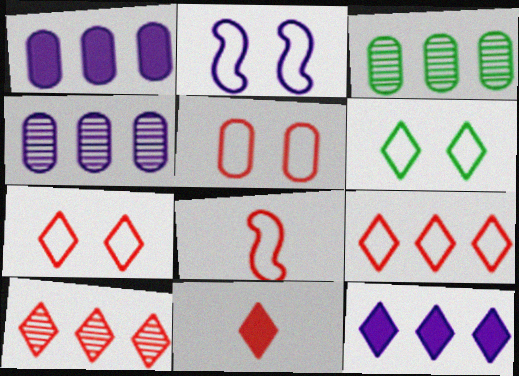[[2, 3, 11], 
[2, 5, 6], 
[5, 8, 9], 
[7, 10, 11]]